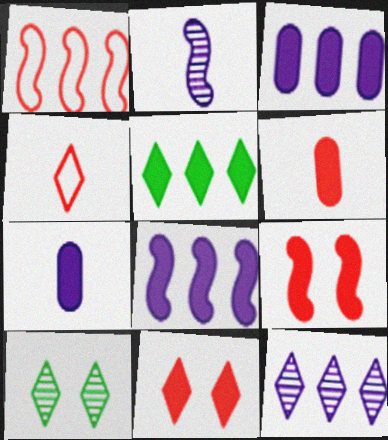[[1, 7, 10], 
[5, 7, 9]]